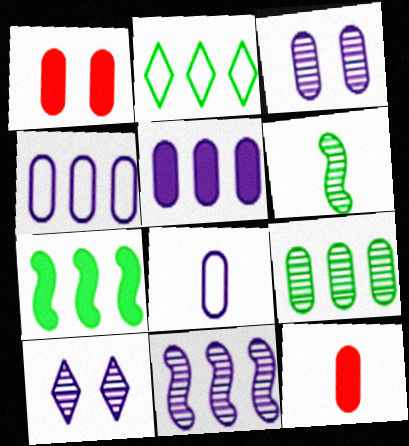[[1, 8, 9], 
[2, 7, 9], 
[3, 5, 8]]